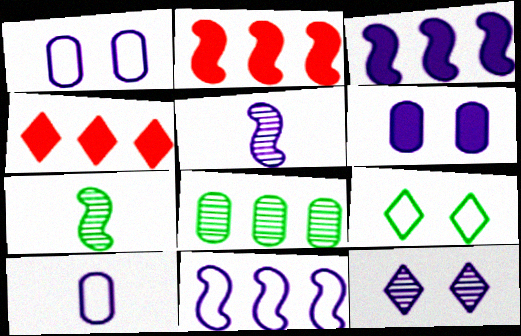[[1, 4, 7], 
[3, 10, 12], 
[4, 8, 11]]